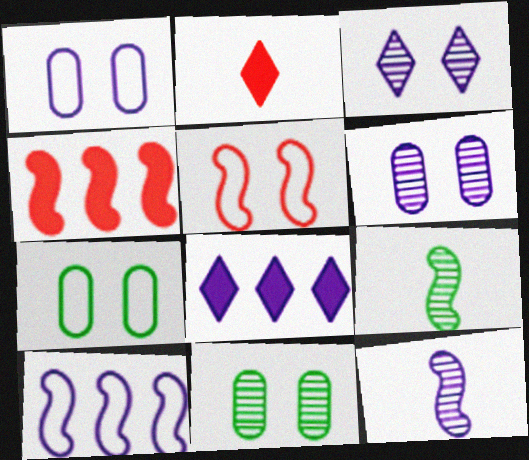[[1, 8, 12], 
[2, 10, 11]]